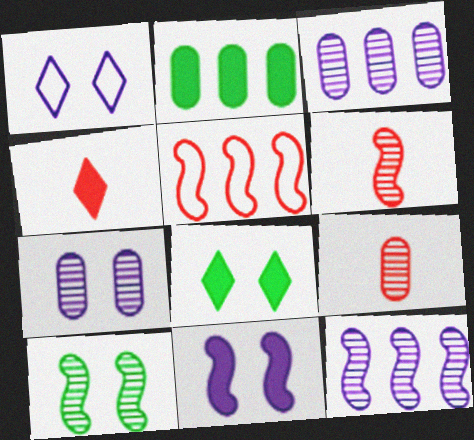[[1, 2, 6], 
[1, 7, 11], 
[2, 4, 11], 
[6, 10, 12]]